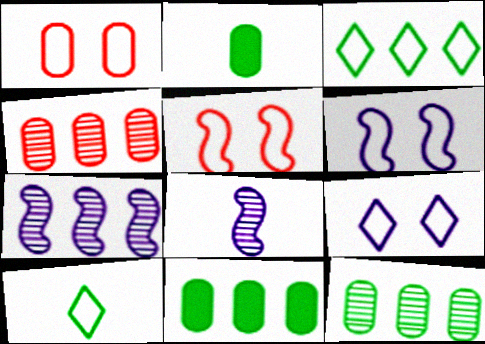[]